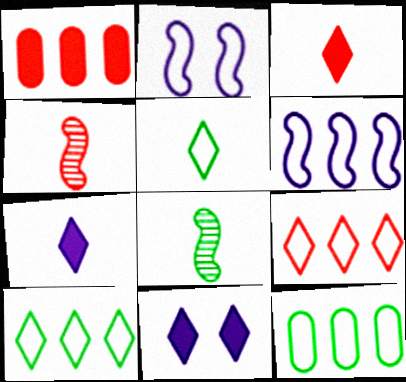[[4, 11, 12], 
[6, 9, 12]]